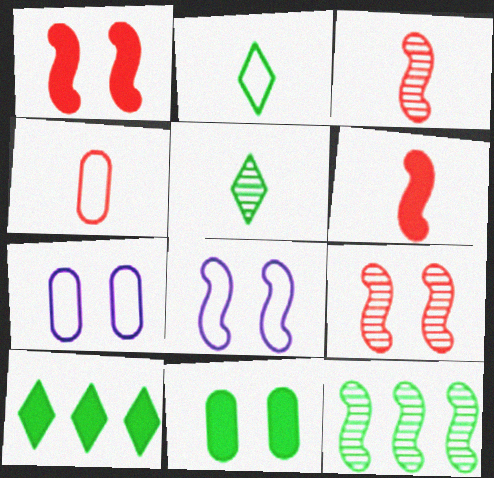[[2, 11, 12], 
[3, 7, 10], 
[6, 8, 12]]